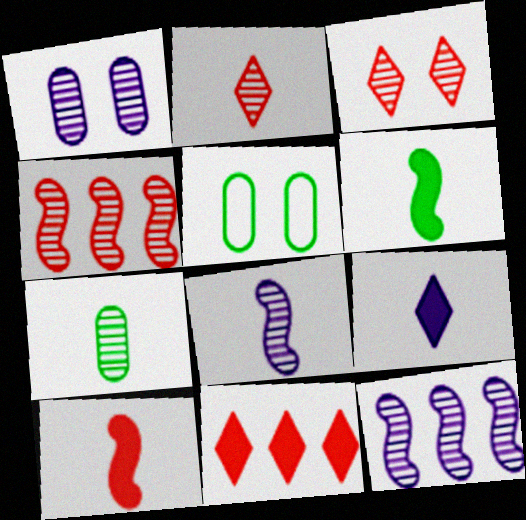[[2, 7, 8], 
[3, 7, 12], 
[4, 5, 9], 
[5, 8, 11]]